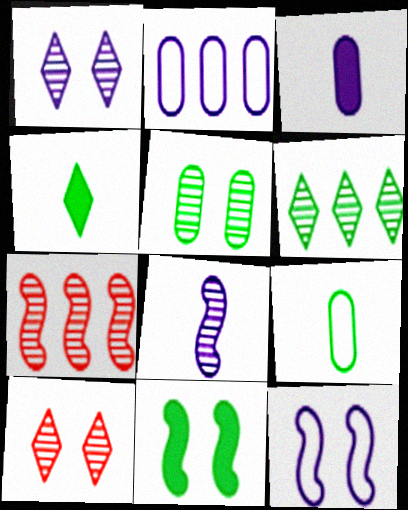[[6, 9, 11]]